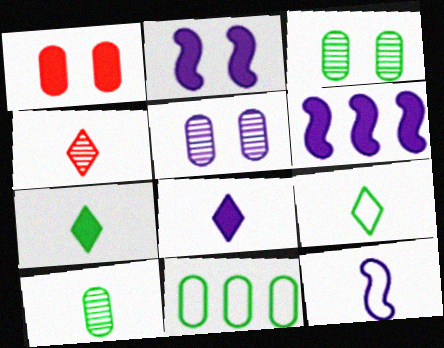[[1, 6, 7], 
[2, 4, 11], 
[4, 8, 9]]